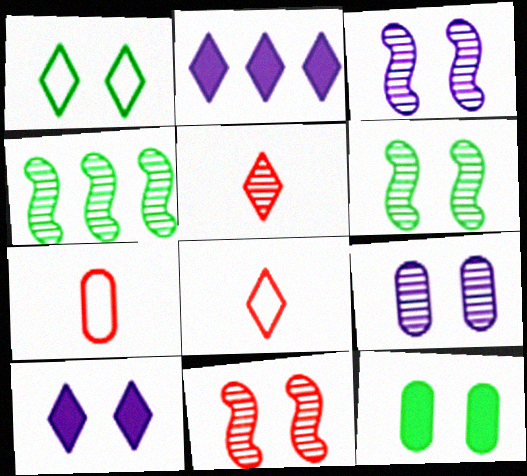[[1, 2, 5], 
[1, 6, 12], 
[2, 6, 7], 
[3, 6, 11], 
[4, 5, 9], 
[4, 7, 10]]